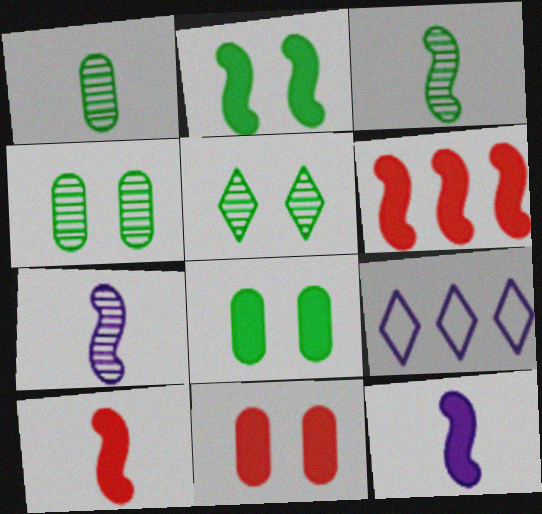[[2, 6, 12], 
[3, 9, 11], 
[4, 9, 10]]